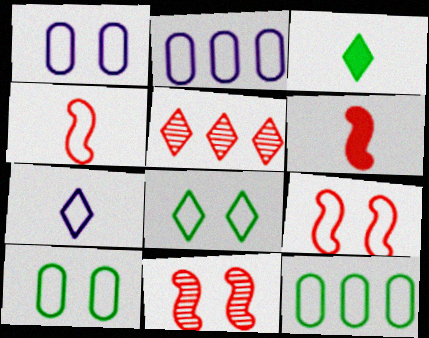[[1, 8, 9], 
[2, 3, 11], 
[2, 4, 8], 
[7, 9, 12]]